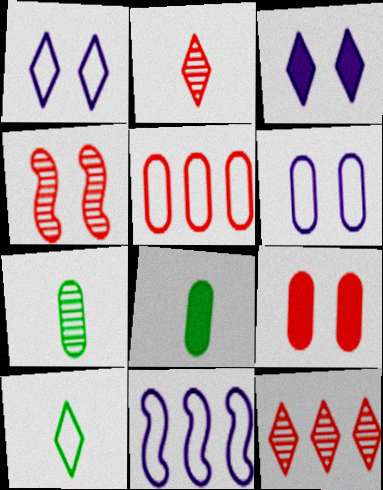[[3, 10, 12]]